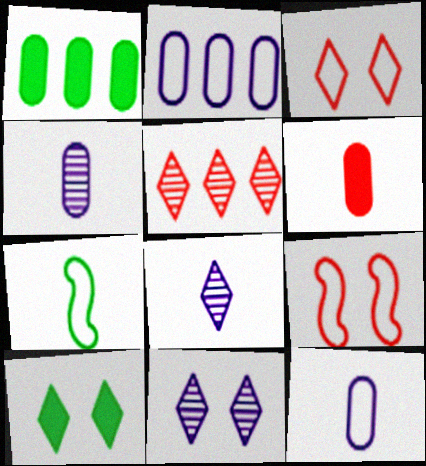[[1, 8, 9], 
[2, 3, 7], 
[3, 10, 11], 
[5, 6, 9], 
[6, 7, 8]]